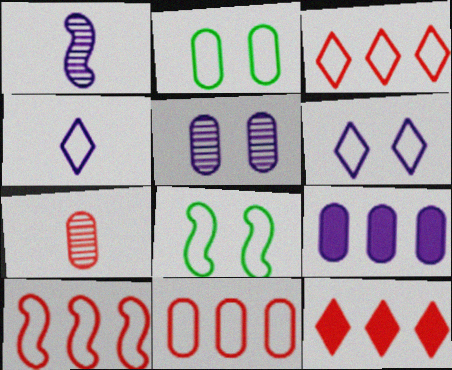[[1, 2, 12], 
[1, 6, 9], 
[2, 4, 10], 
[2, 7, 9], 
[3, 10, 11], 
[4, 8, 11]]